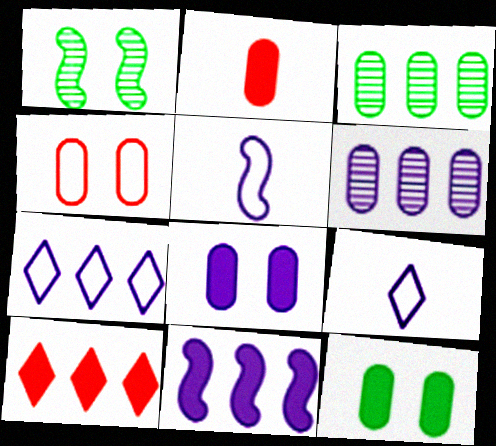[[1, 2, 7], 
[6, 7, 11]]